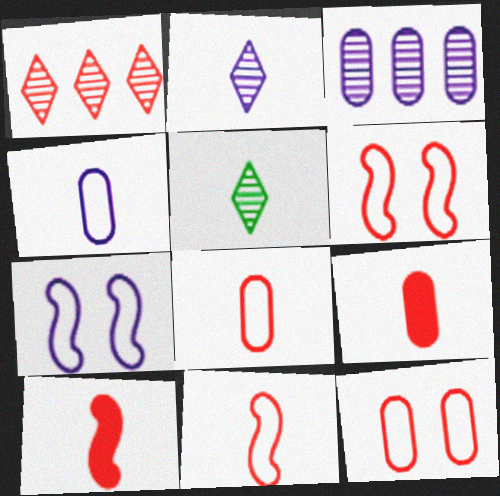[[1, 6, 9], 
[1, 10, 12], 
[4, 5, 10]]